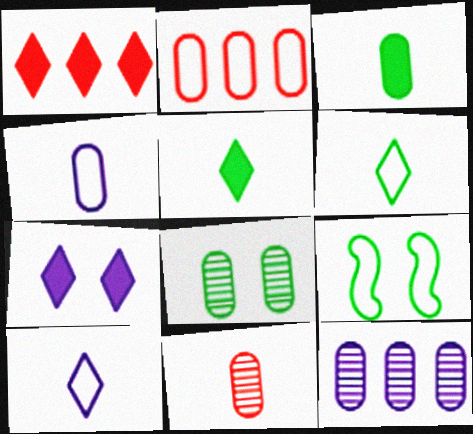[[1, 5, 7], 
[2, 9, 10], 
[3, 4, 11], 
[8, 11, 12]]